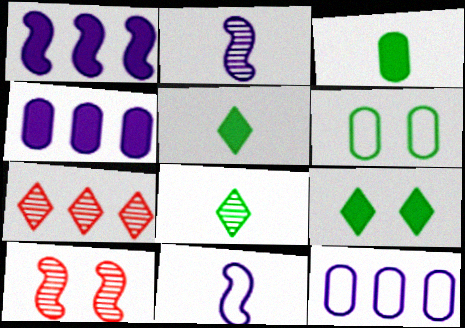[[5, 10, 12]]